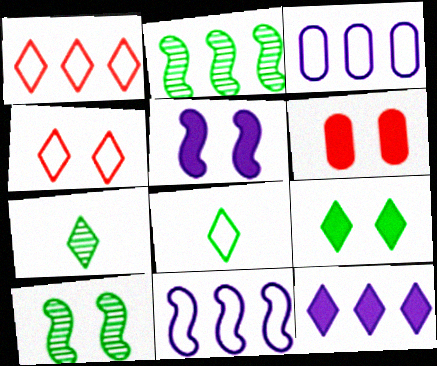[[4, 7, 12], 
[5, 6, 9], 
[6, 7, 11]]